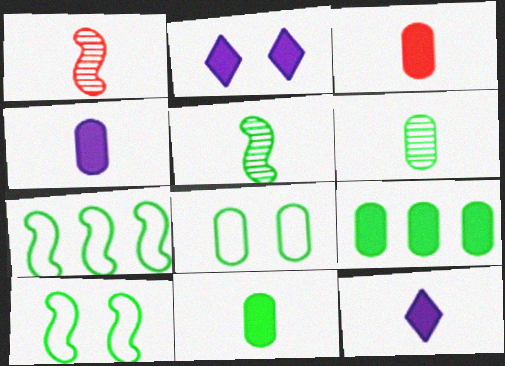[[3, 4, 11], 
[6, 8, 9]]